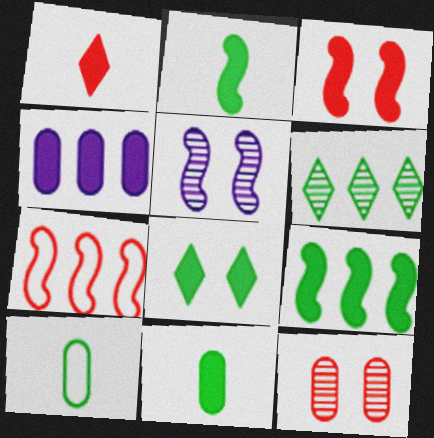[[1, 7, 12], 
[2, 5, 7], 
[4, 6, 7], 
[4, 10, 12], 
[8, 9, 11]]